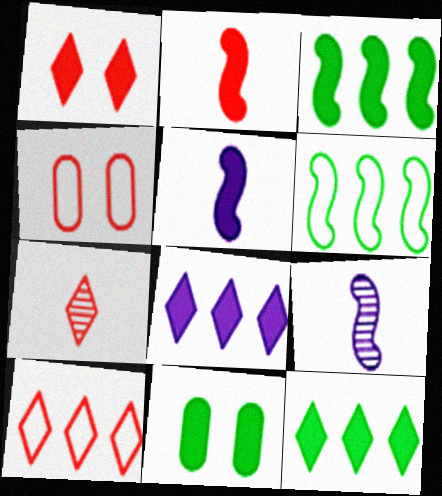[[1, 7, 10], 
[2, 8, 11], 
[4, 9, 12], 
[9, 10, 11]]